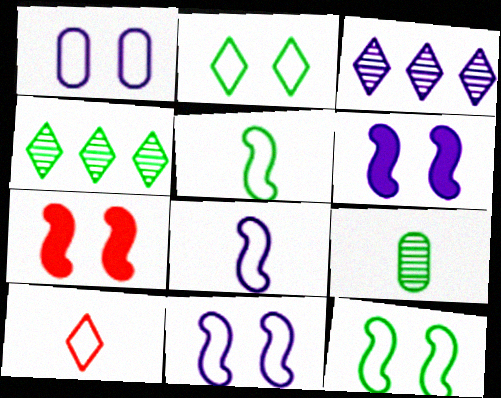[]